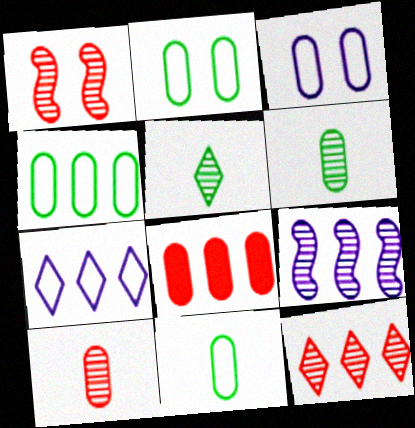[[1, 10, 12], 
[2, 4, 11], 
[3, 6, 8]]